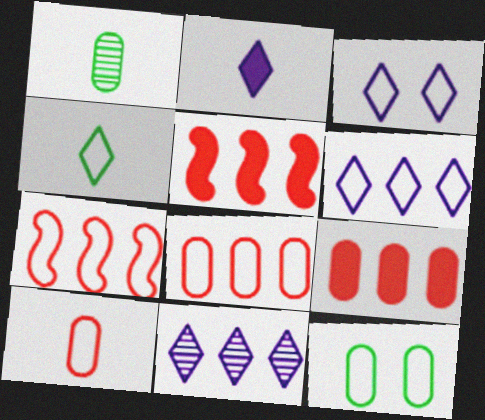[[1, 3, 5], 
[2, 3, 11]]